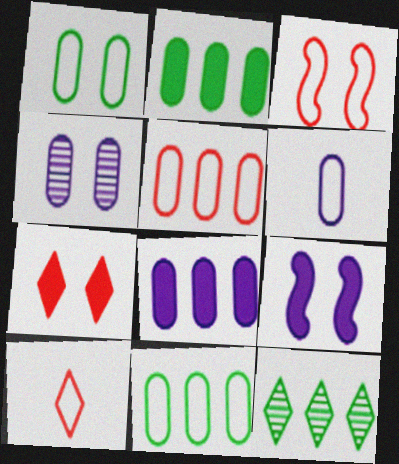[[1, 5, 6], 
[3, 5, 10], 
[4, 6, 8]]